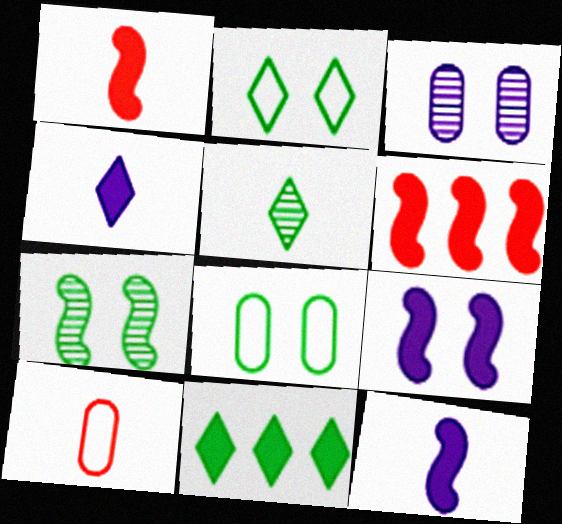[[2, 5, 11], 
[5, 10, 12]]